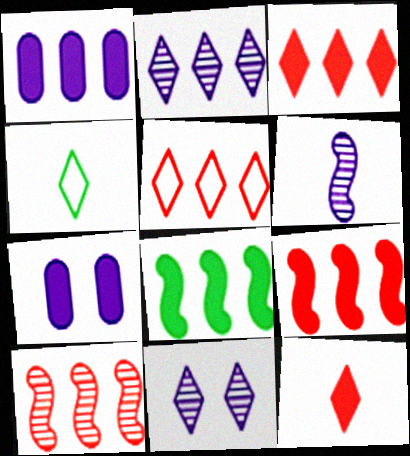[[1, 3, 8], 
[3, 4, 11], 
[4, 7, 10], 
[7, 8, 12]]